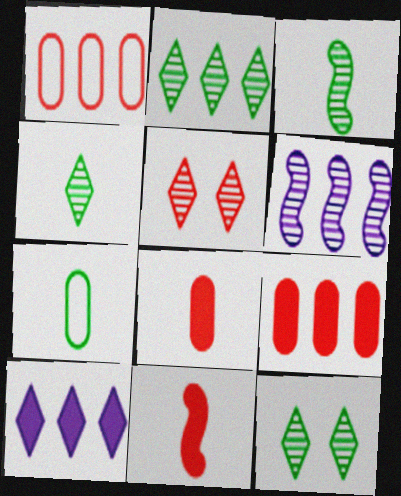[[1, 5, 11], 
[2, 4, 12]]